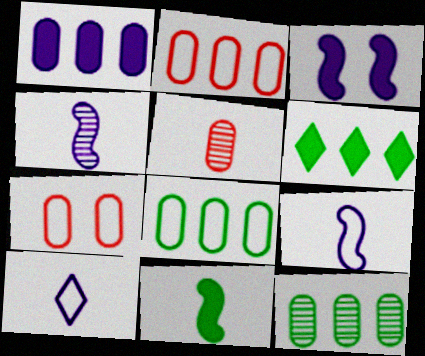[[1, 2, 12], 
[4, 6, 7], 
[5, 10, 11]]